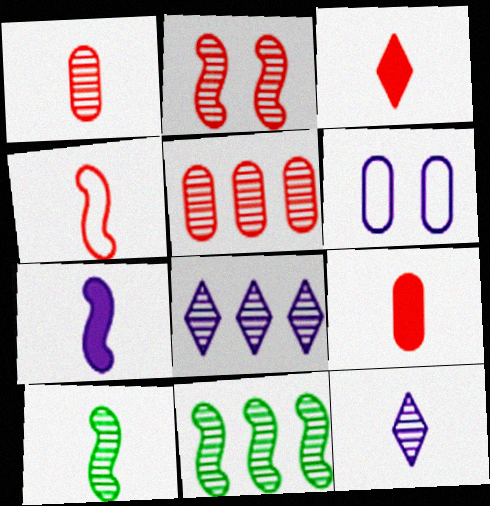[[1, 3, 4], 
[1, 10, 12], 
[3, 6, 11], 
[4, 7, 10], 
[5, 8, 11], 
[6, 7, 8]]